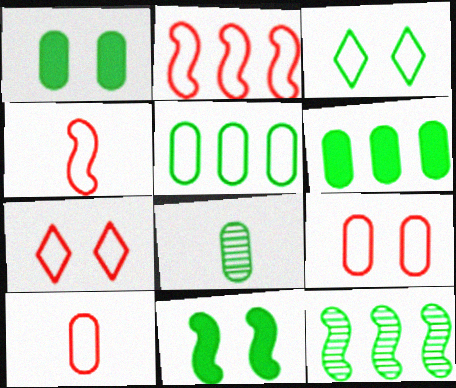[[1, 5, 8], 
[2, 7, 10]]